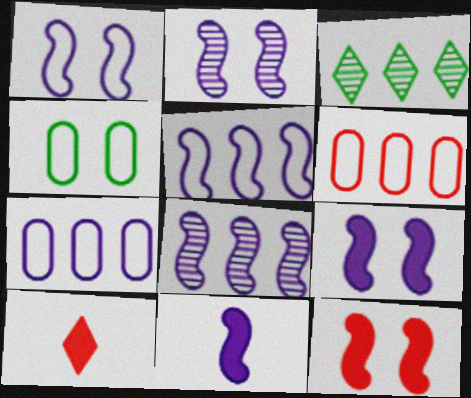[[1, 2, 9], 
[1, 8, 11], 
[2, 5, 11], 
[4, 8, 10]]